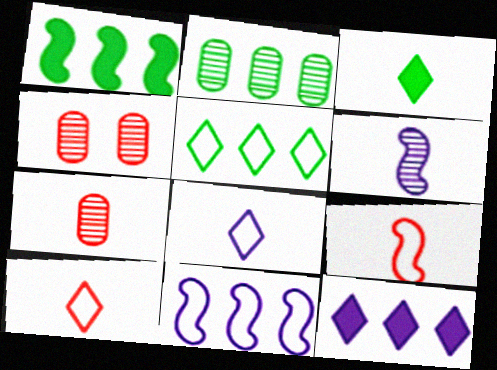[[1, 2, 5], 
[1, 4, 8], 
[3, 4, 11]]